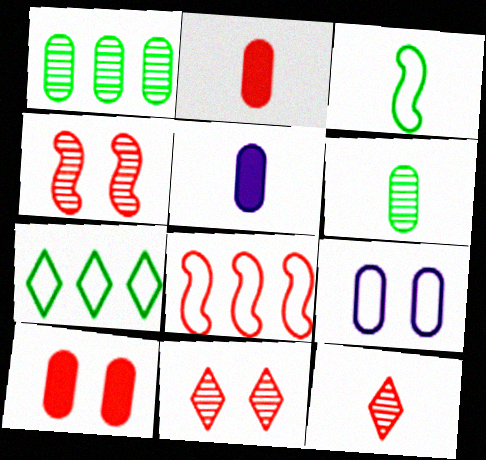[[1, 2, 9], 
[2, 8, 11], 
[3, 5, 12], 
[4, 5, 7], 
[8, 10, 12]]